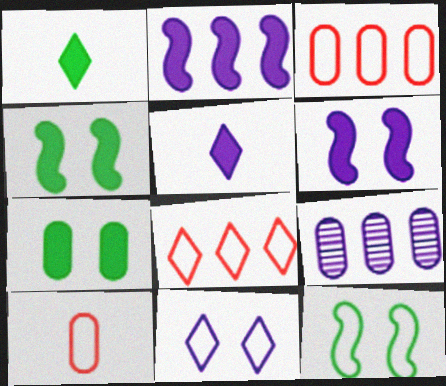[[7, 9, 10]]